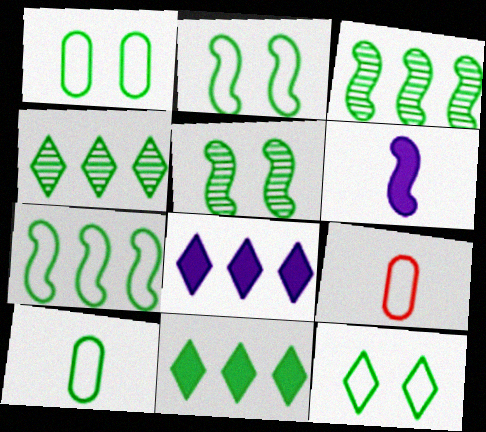[[1, 2, 12], 
[5, 8, 9], 
[5, 10, 11], 
[7, 10, 12]]